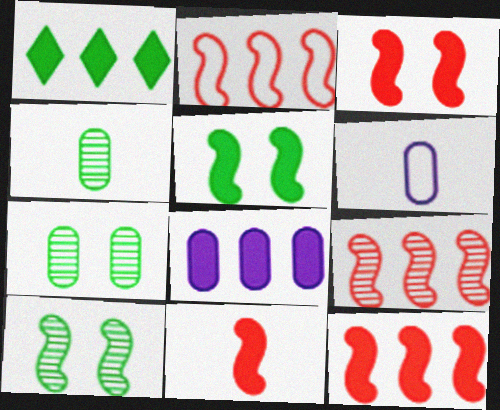[[1, 8, 12], 
[2, 9, 12], 
[3, 11, 12]]